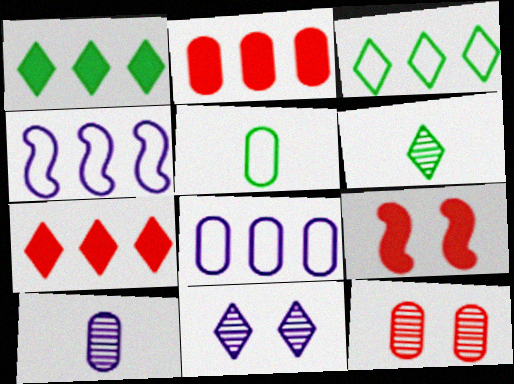[[3, 9, 10], 
[6, 8, 9]]